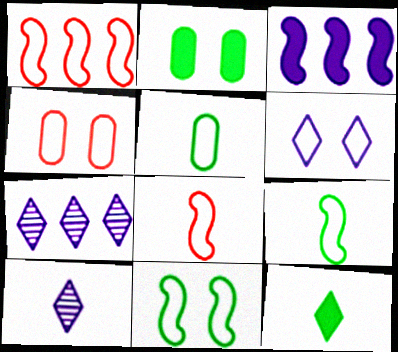[[1, 2, 10], 
[1, 5, 6], 
[2, 7, 8], 
[4, 6, 11]]